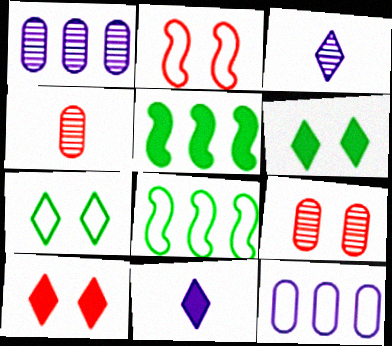[[2, 9, 10], 
[8, 9, 11]]